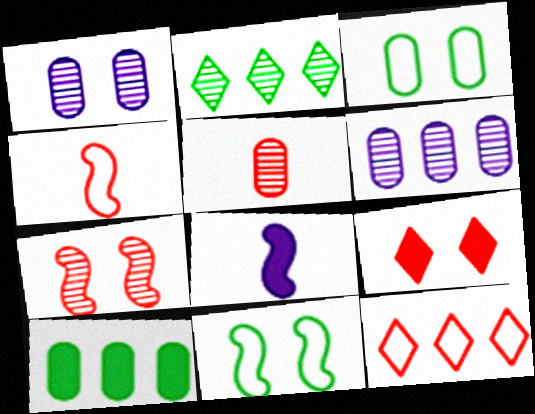[[1, 9, 11], 
[8, 9, 10]]